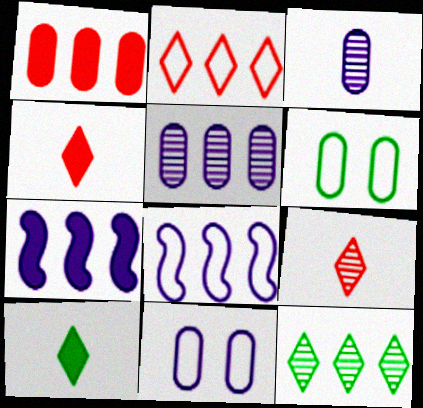[[1, 3, 6], 
[1, 8, 12], 
[6, 7, 9]]